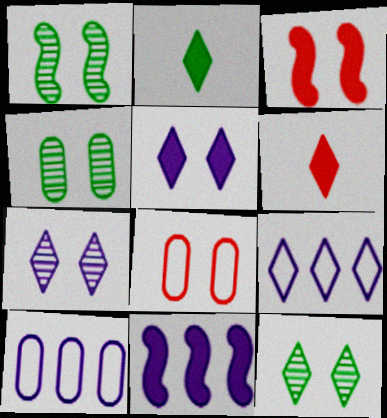[[1, 4, 12], 
[1, 5, 8], 
[1, 6, 10], 
[6, 9, 12]]